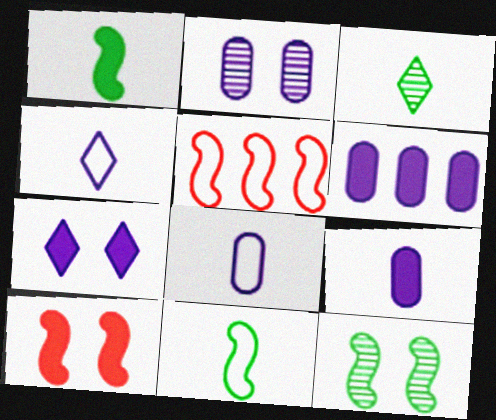[[2, 6, 8]]